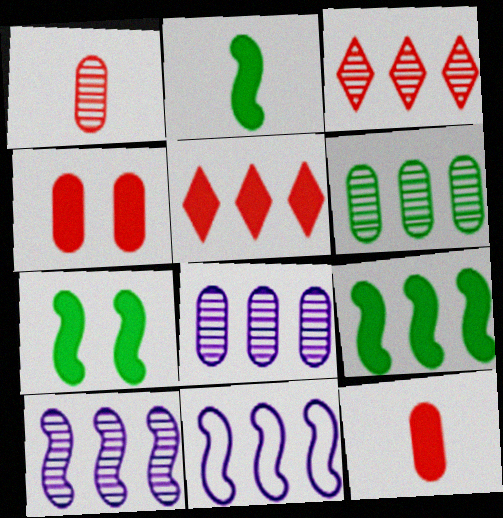[[2, 7, 9], 
[3, 6, 10], 
[5, 6, 11]]